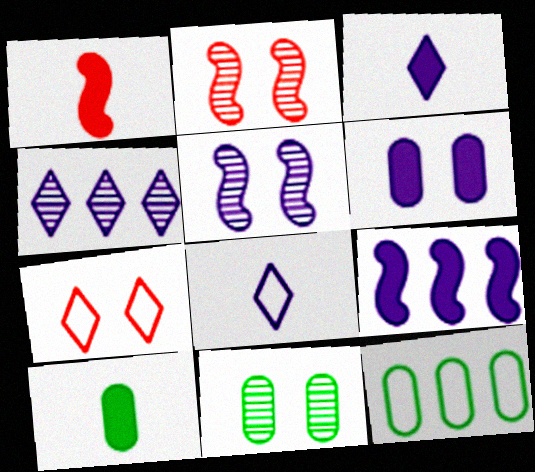[[1, 3, 10], 
[2, 3, 12], 
[3, 6, 9], 
[10, 11, 12]]